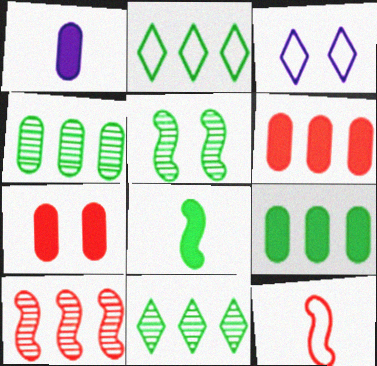[[1, 7, 9], 
[3, 5, 7]]